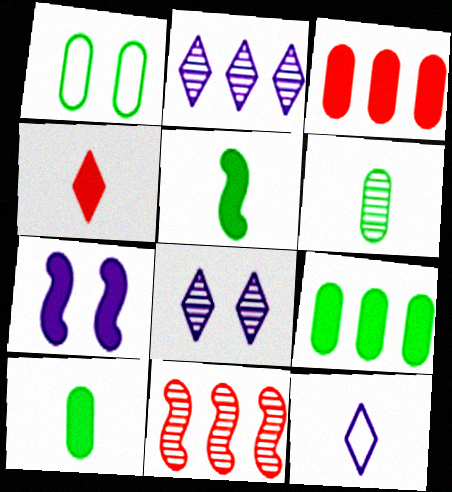[[1, 6, 9], 
[4, 7, 9], 
[6, 8, 11]]